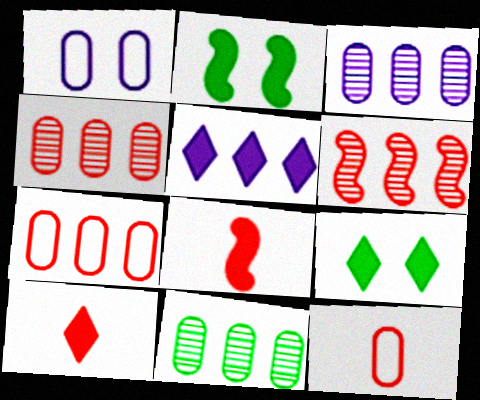[[3, 4, 11], 
[5, 9, 10]]